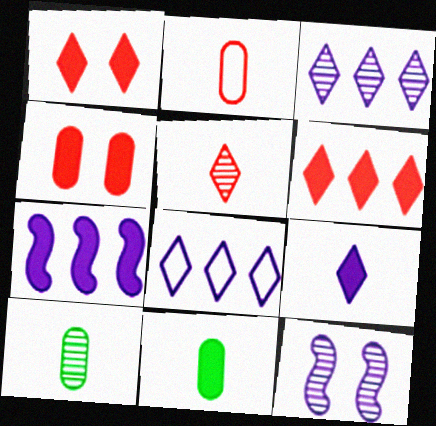[[1, 7, 11]]